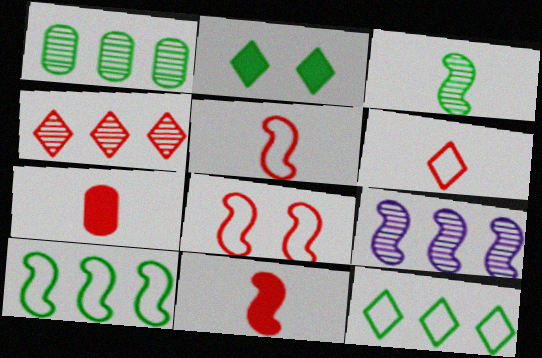[[1, 4, 9], 
[4, 7, 8]]